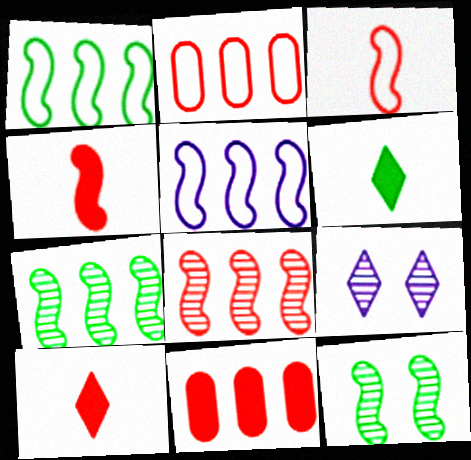[[4, 5, 12]]